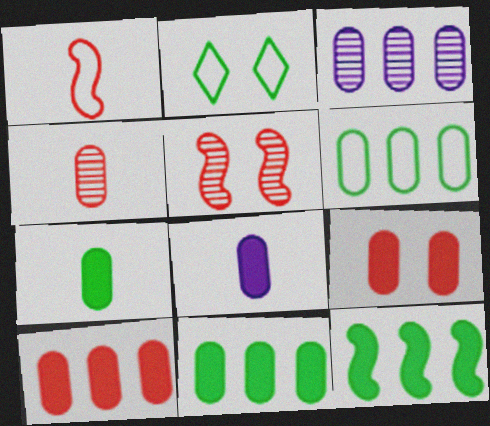[[3, 6, 10], 
[8, 9, 11]]